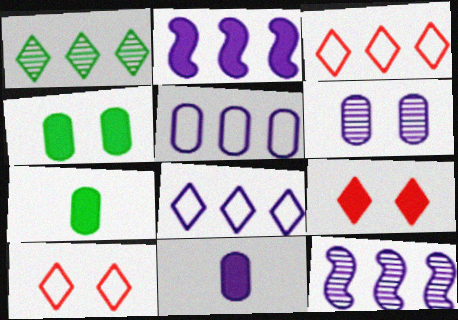[[2, 7, 9], 
[5, 6, 11], 
[7, 10, 12]]